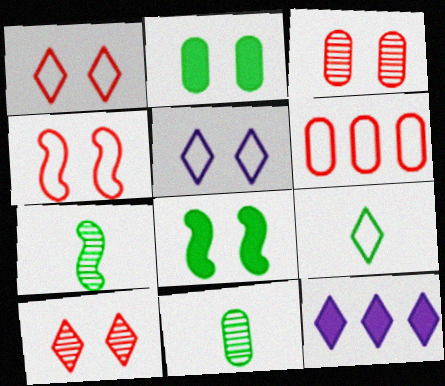[[3, 5, 8], 
[4, 11, 12], 
[9, 10, 12]]